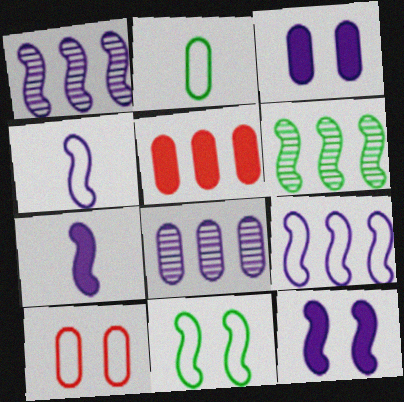[[1, 4, 12]]